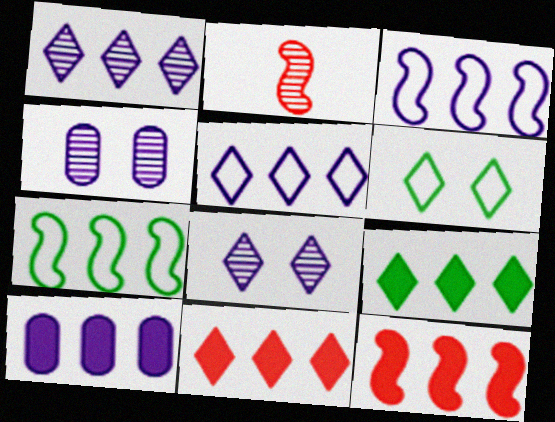[[1, 3, 10], 
[2, 6, 10], 
[9, 10, 12]]